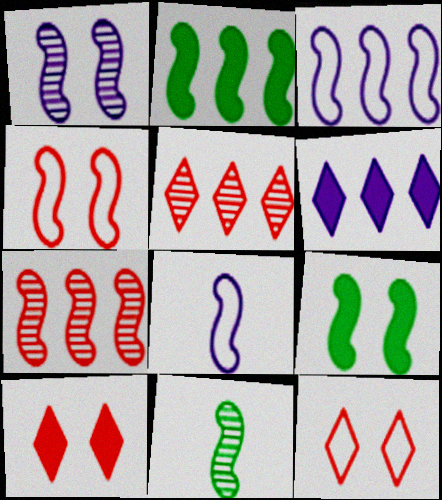[[1, 4, 9], 
[1, 7, 11], 
[2, 3, 7], 
[7, 8, 9]]